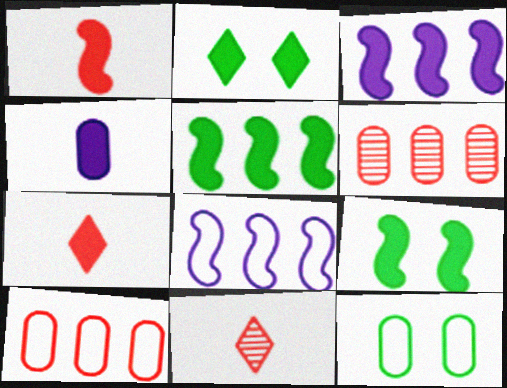[[1, 3, 9], 
[3, 11, 12], 
[4, 6, 12]]